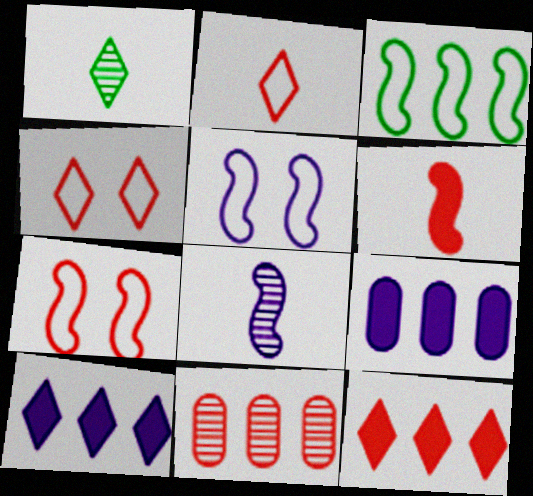[[1, 4, 10], 
[1, 7, 9], 
[3, 10, 11], 
[4, 6, 11]]